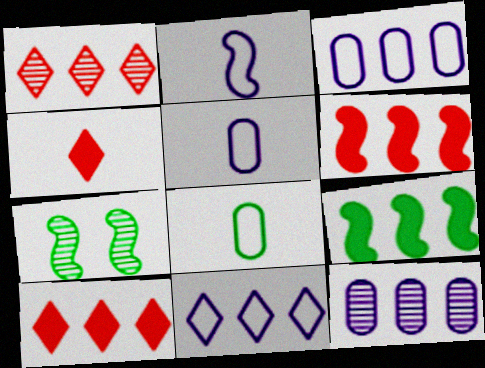[[1, 3, 9], 
[2, 6, 7], 
[3, 4, 7], 
[5, 7, 10]]